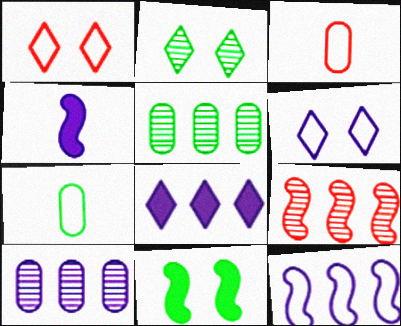[[1, 4, 5], 
[1, 7, 12], 
[4, 6, 10], 
[8, 10, 12]]